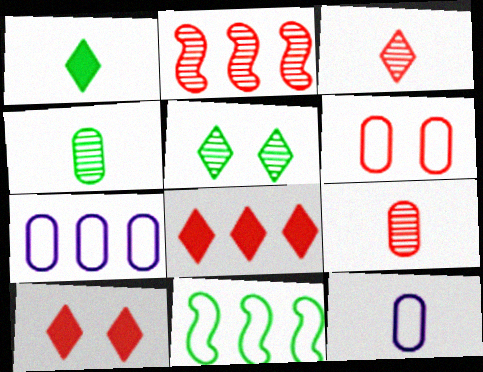[]